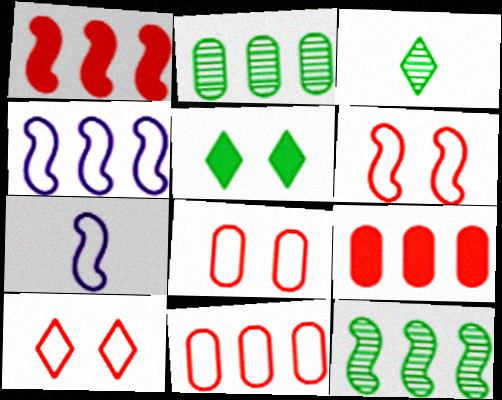[[1, 4, 12], 
[6, 8, 10]]